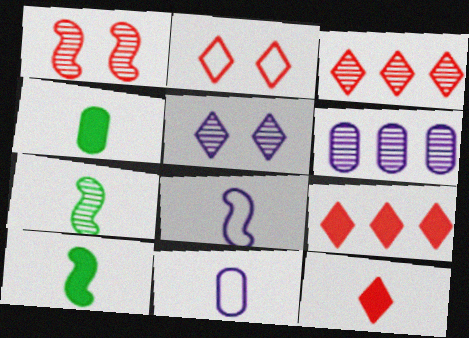[[2, 3, 12], 
[2, 6, 10], 
[7, 11, 12]]